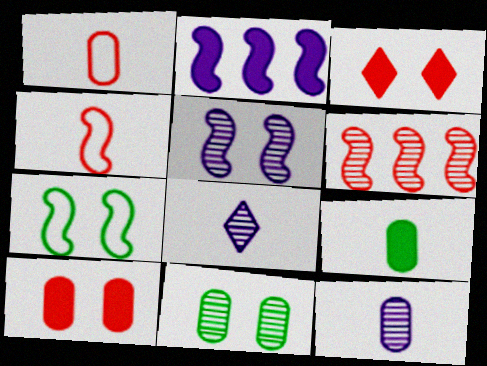[[1, 3, 6], 
[1, 9, 12], 
[2, 3, 9], 
[4, 8, 9], 
[6, 8, 11]]